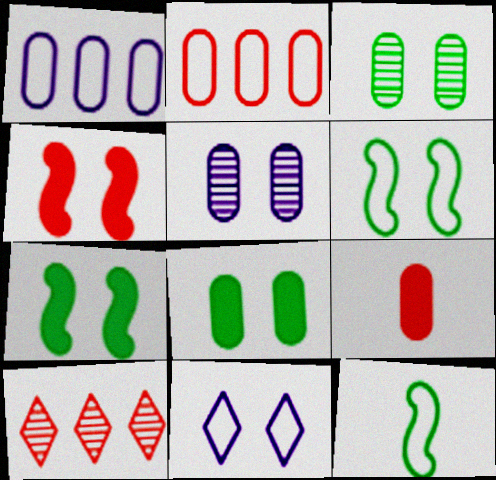[[1, 3, 9], 
[2, 11, 12], 
[3, 4, 11]]